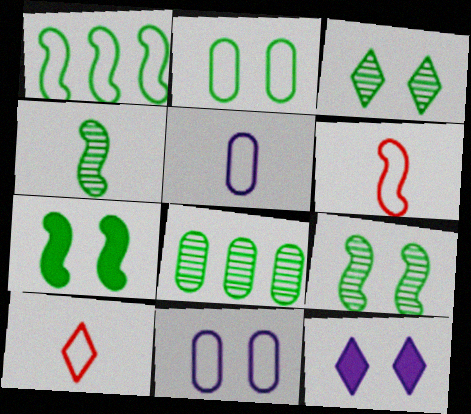[[1, 4, 7], 
[1, 10, 11], 
[2, 3, 7], 
[3, 4, 8], 
[6, 8, 12]]